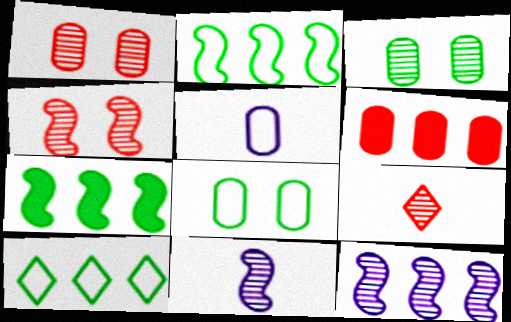[[3, 5, 6], 
[3, 9, 12], 
[6, 10, 12]]